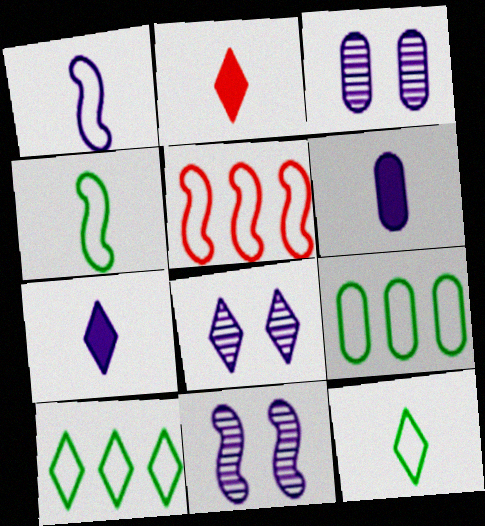[[2, 8, 10], 
[2, 9, 11], 
[3, 8, 11]]